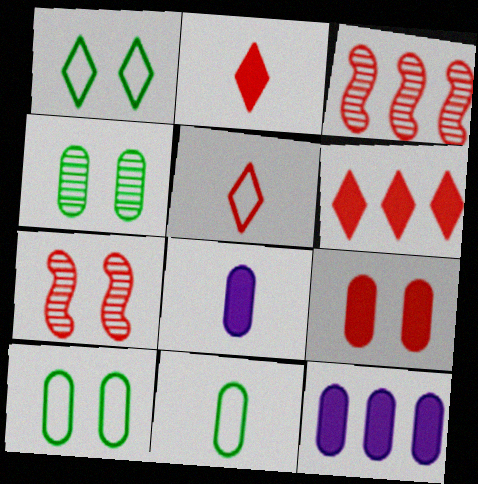[[1, 3, 8], 
[3, 5, 9]]